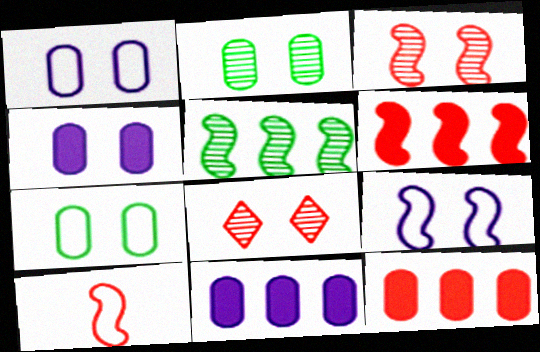[[3, 6, 10], 
[8, 10, 12]]